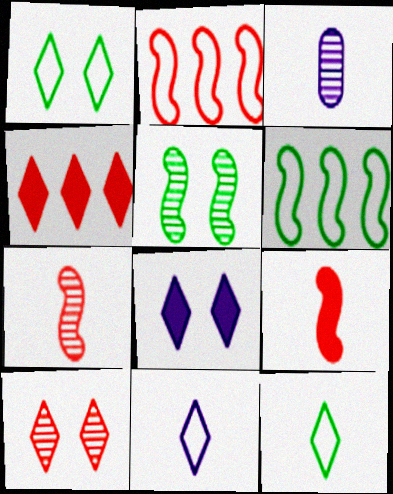[[1, 8, 10], 
[3, 9, 12]]